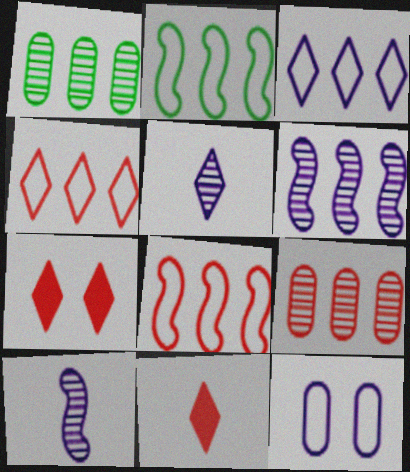[]